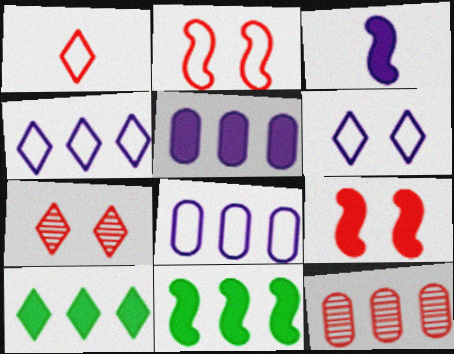[[1, 9, 12], 
[3, 9, 11], 
[4, 11, 12]]